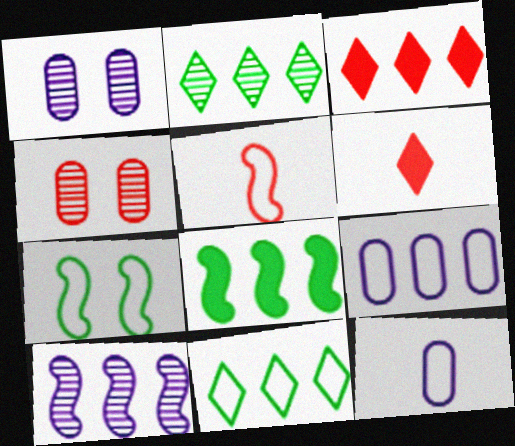[[3, 4, 5]]